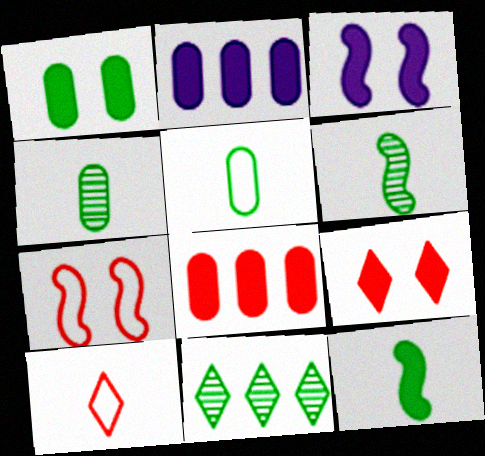[[1, 3, 9], 
[2, 9, 12]]